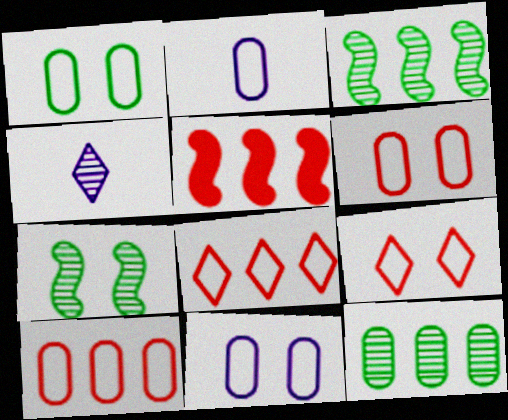[[1, 2, 10], 
[1, 4, 5], 
[1, 6, 11]]